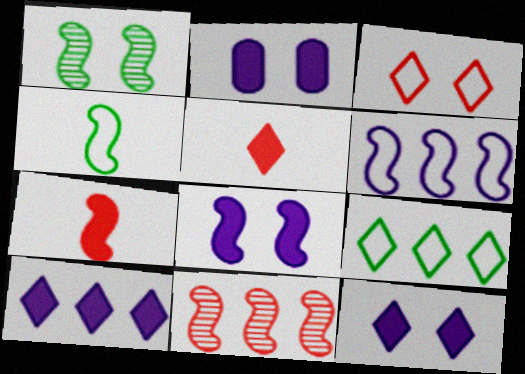[[1, 2, 3], 
[1, 6, 7], 
[2, 8, 12], 
[4, 8, 11]]